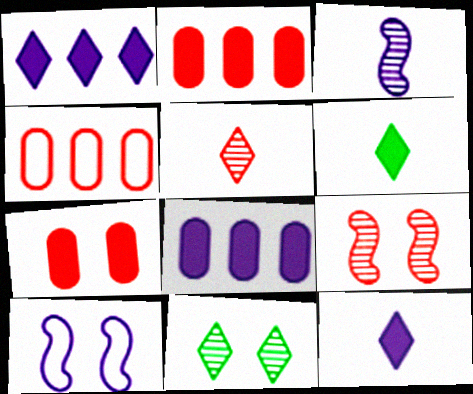[[7, 10, 11]]